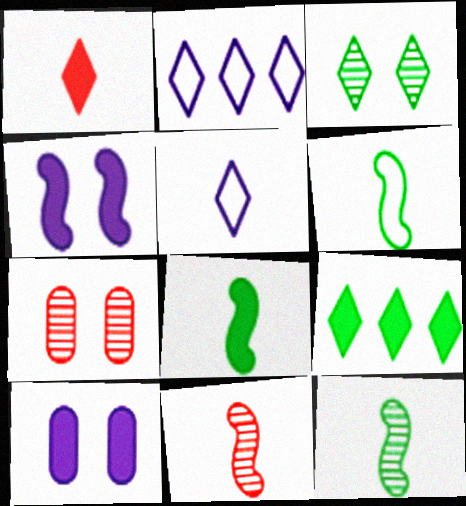[[1, 2, 3], 
[2, 7, 8], 
[6, 8, 12]]